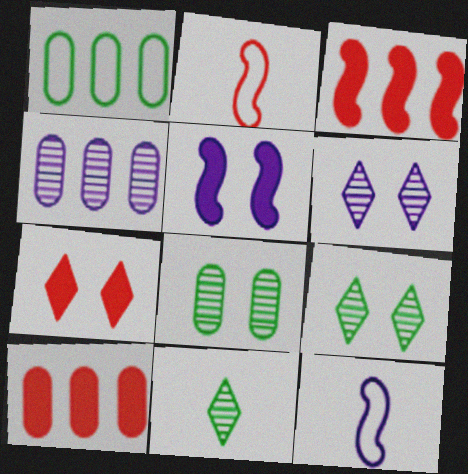[[1, 4, 10], 
[9, 10, 12]]